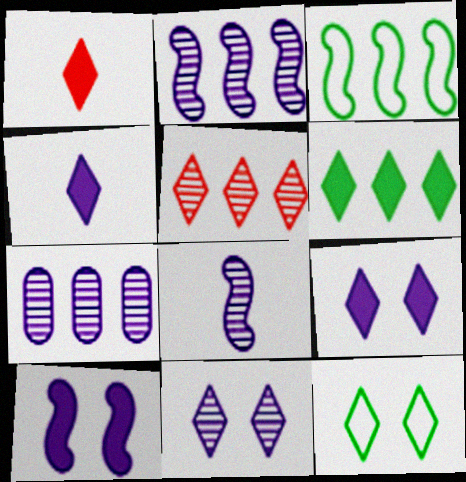[[1, 6, 9], 
[4, 5, 12], 
[7, 8, 11]]